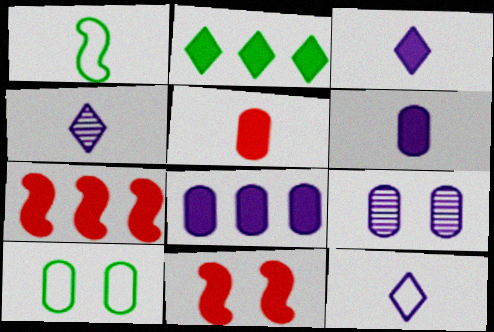[[1, 4, 5], 
[2, 6, 11], 
[2, 7, 8], 
[3, 4, 12], 
[4, 7, 10]]